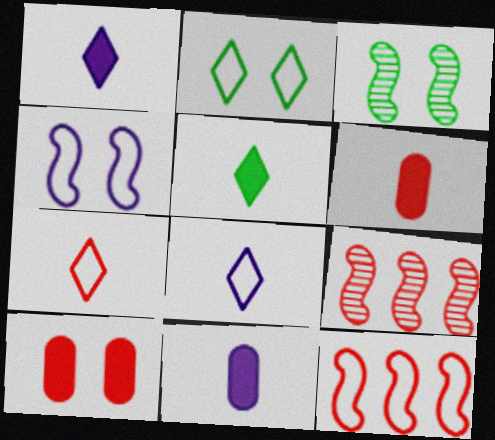[[2, 9, 11], 
[7, 9, 10]]